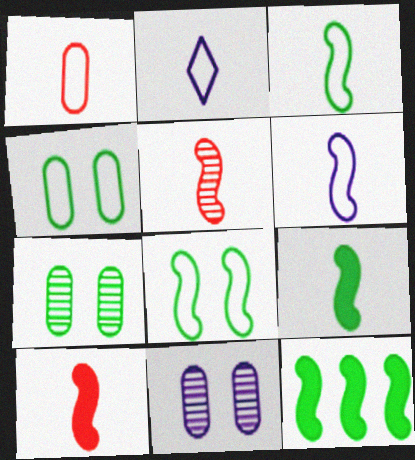[[1, 2, 3], 
[5, 6, 9]]